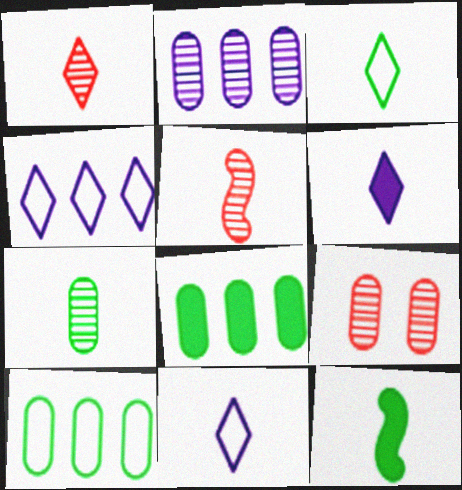[[1, 3, 6], 
[2, 7, 9], 
[3, 7, 12], 
[4, 9, 12]]